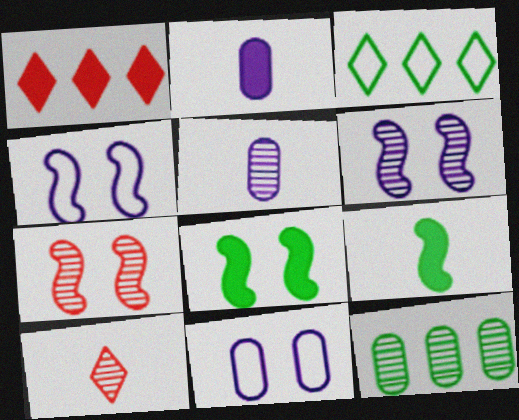[[1, 2, 8], 
[2, 3, 7], 
[4, 7, 8], 
[6, 10, 12]]